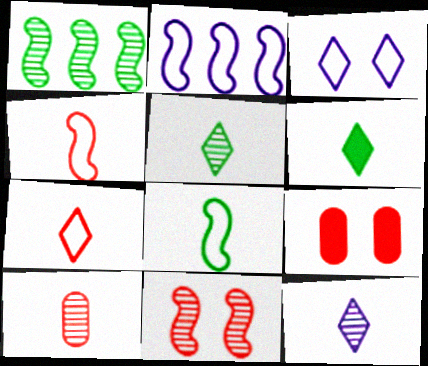[[2, 5, 9], 
[6, 7, 12]]